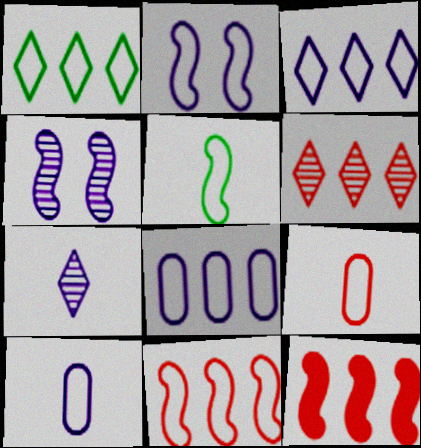[[1, 2, 9], 
[1, 8, 11], 
[2, 3, 10], 
[2, 5, 11], 
[4, 5, 12]]